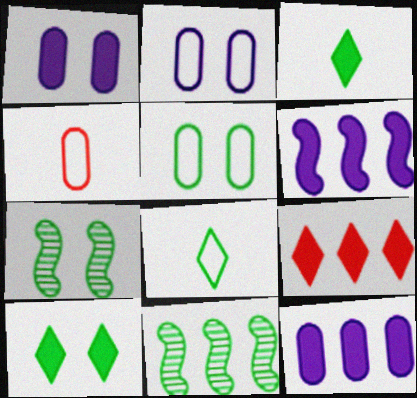[[3, 5, 11], 
[5, 7, 10]]